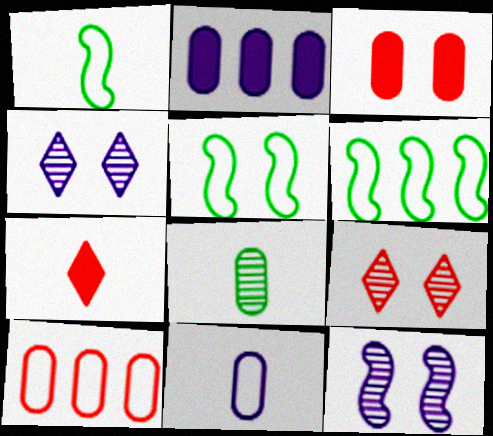[[1, 2, 9], 
[1, 5, 6], 
[3, 4, 5]]